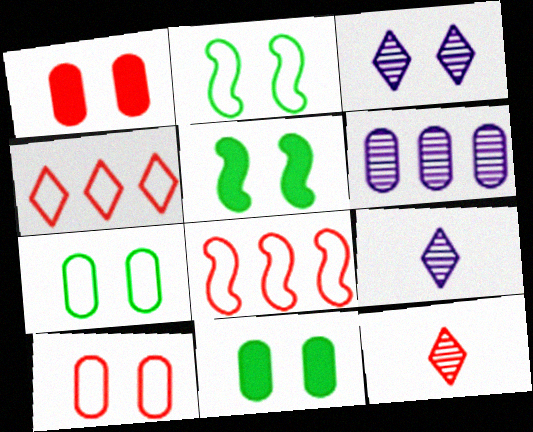[[1, 2, 3], 
[1, 8, 12], 
[3, 5, 10], 
[8, 9, 11]]